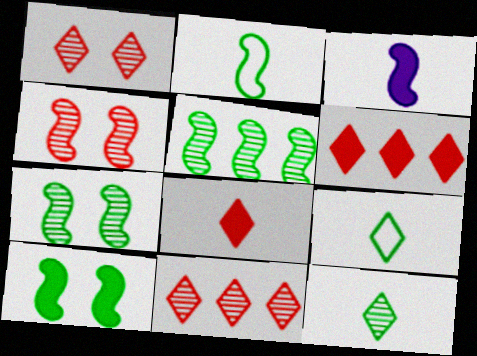[[2, 5, 10]]